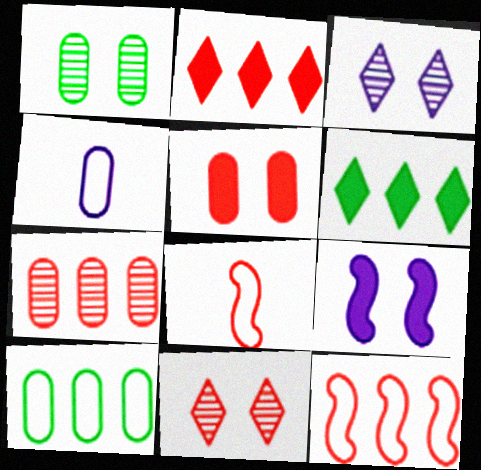[[2, 7, 12]]